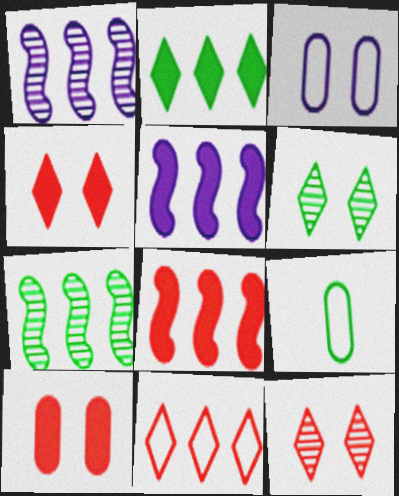[[1, 4, 9], 
[5, 9, 12]]